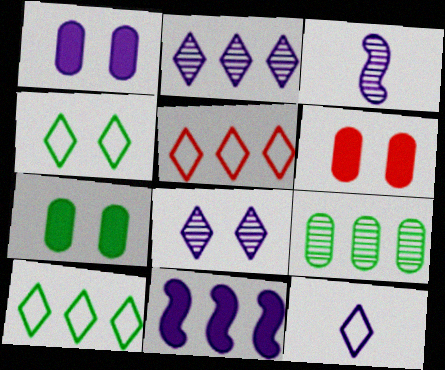[[1, 6, 7], 
[3, 5, 7], 
[3, 6, 10], 
[4, 5, 12], 
[5, 9, 11]]